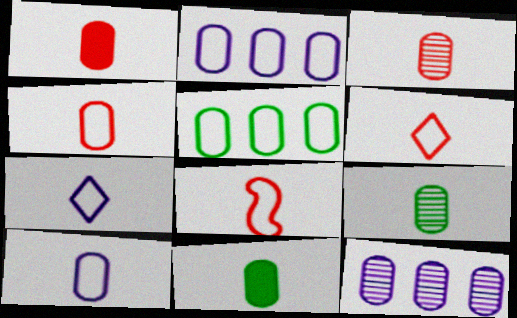[[1, 3, 4], 
[1, 9, 10], 
[3, 10, 11], 
[4, 6, 8]]